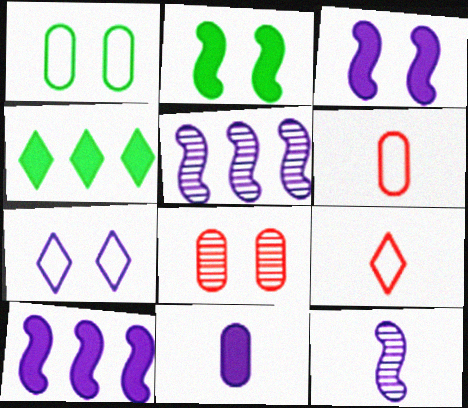[[2, 7, 8], 
[5, 7, 11]]